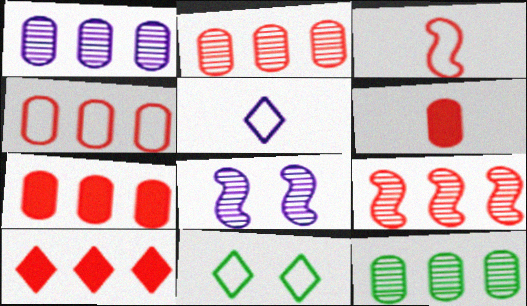[[1, 2, 12], 
[2, 4, 7], 
[4, 9, 10]]